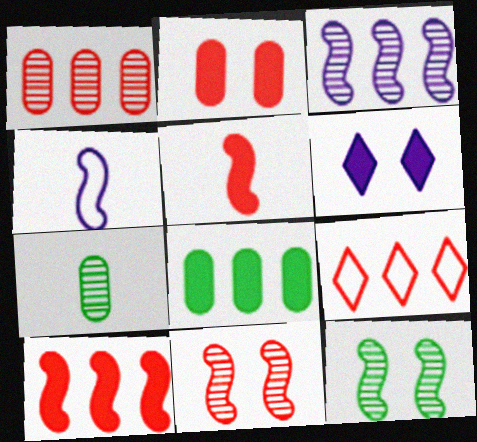[[1, 9, 10], 
[3, 8, 9], 
[4, 10, 12], 
[5, 6, 8]]